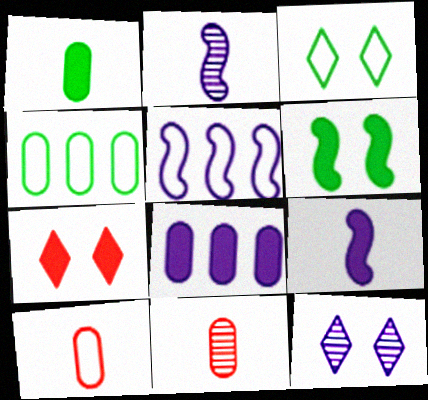[[2, 4, 7], 
[3, 5, 10], 
[3, 7, 12]]